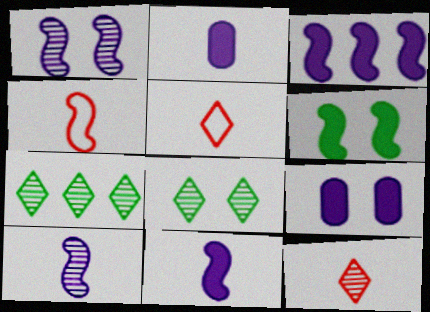[[4, 7, 9]]